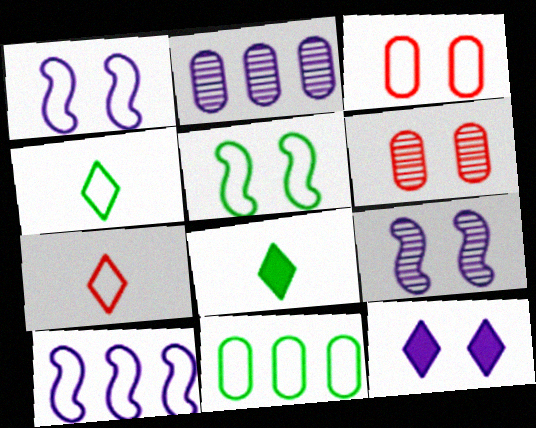[[1, 7, 11], 
[3, 4, 10], 
[4, 5, 11], 
[5, 6, 12], 
[6, 8, 10]]